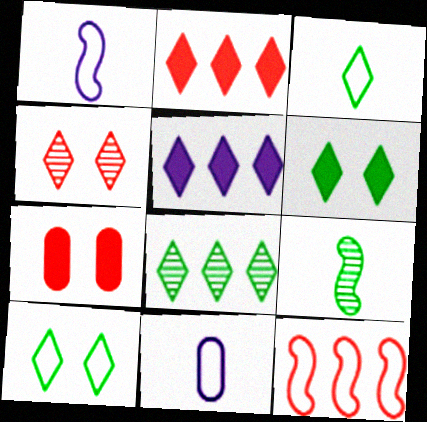[[1, 7, 8], 
[3, 4, 5], 
[3, 6, 8], 
[10, 11, 12]]